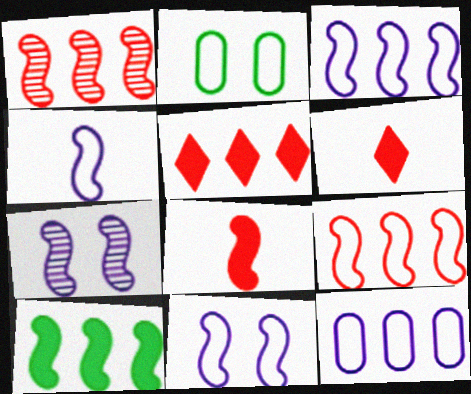[[1, 3, 10], 
[3, 4, 11]]